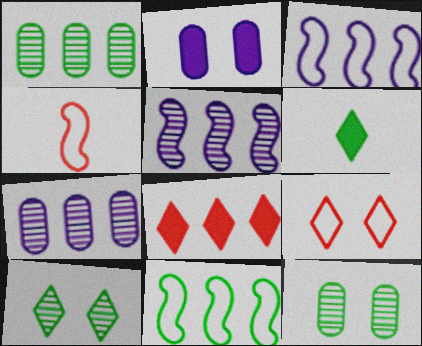[[1, 3, 8], 
[6, 11, 12], 
[7, 8, 11]]